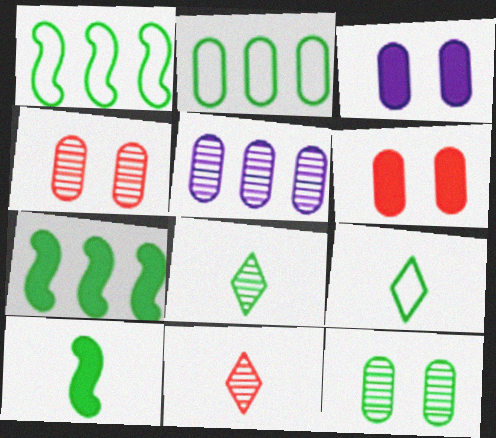[[1, 3, 11], 
[7, 9, 12]]